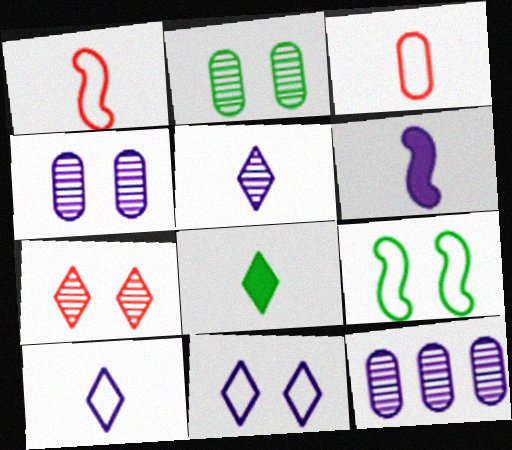[[6, 11, 12]]